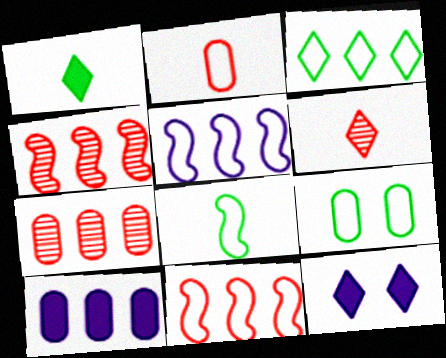[[3, 4, 10], 
[3, 6, 12], 
[3, 8, 9], 
[7, 8, 12]]